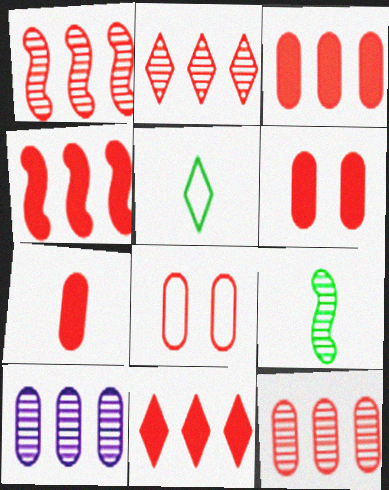[[1, 2, 12], 
[3, 4, 11], 
[3, 6, 7], 
[7, 8, 12]]